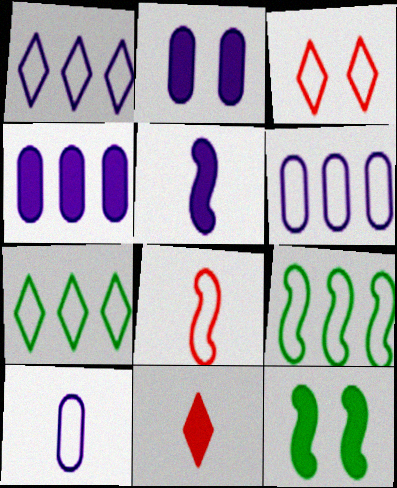[[3, 9, 10], 
[4, 11, 12]]